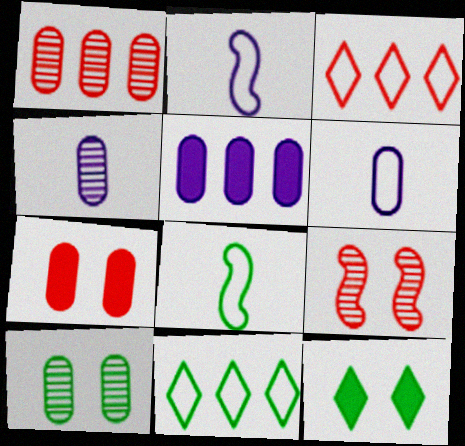[[1, 2, 12], 
[1, 4, 10]]